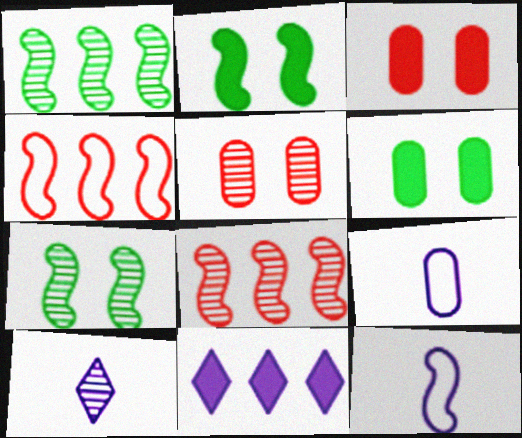[[1, 5, 10], 
[2, 8, 12], 
[4, 6, 10]]